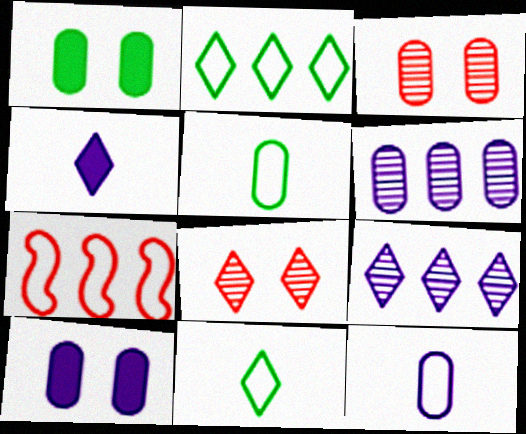[[2, 4, 8], 
[6, 10, 12]]